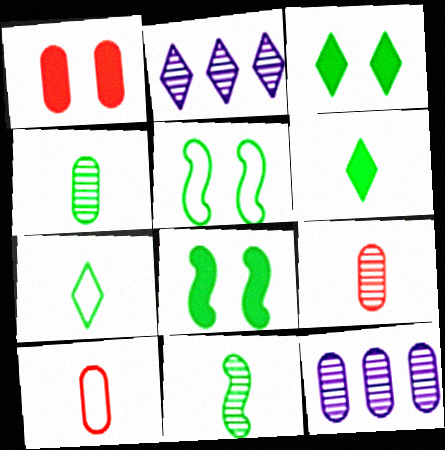[[2, 8, 10]]